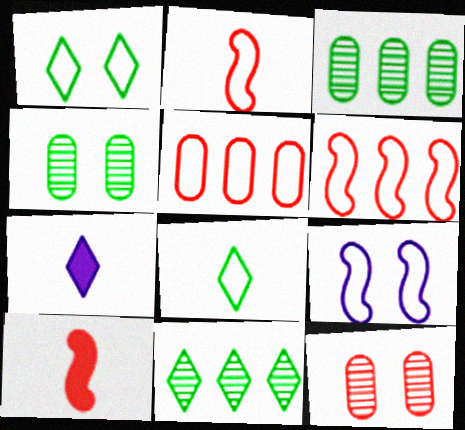[[4, 6, 7], 
[5, 8, 9]]